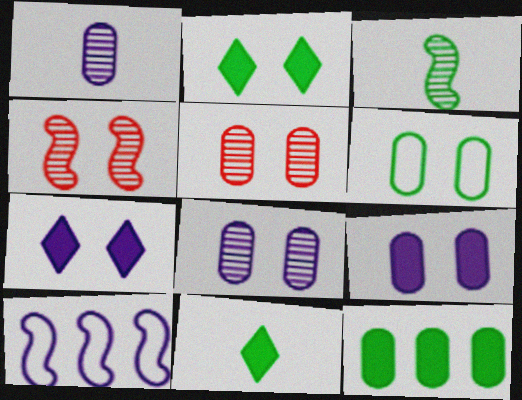[[1, 7, 10], 
[4, 6, 7], 
[5, 6, 9], 
[5, 10, 11]]